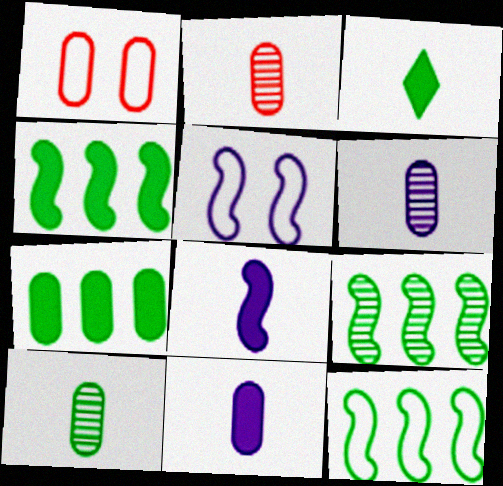[[1, 6, 7], 
[2, 6, 10], 
[4, 9, 12]]